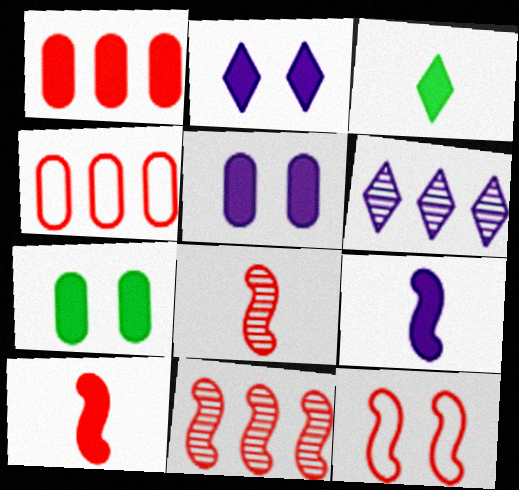[[10, 11, 12]]